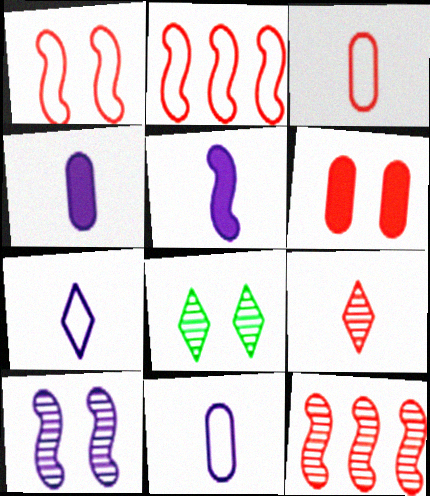[[2, 4, 8], 
[2, 6, 9]]